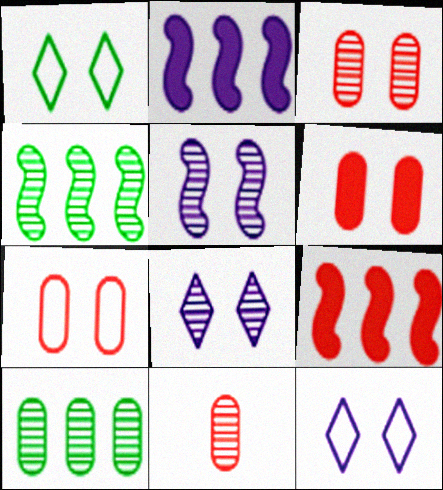[[1, 2, 11], 
[1, 5, 6], 
[3, 6, 7], 
[4, 8, 11]]